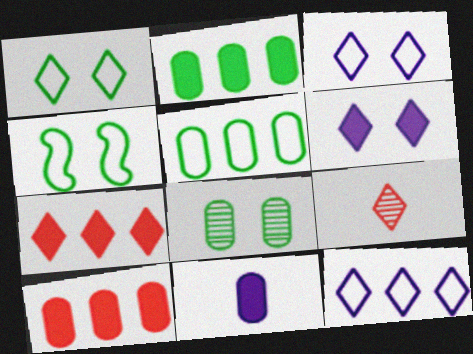[]